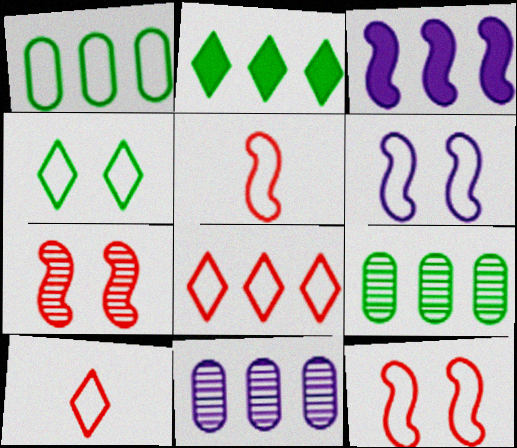[[1, 6, 10], 
[3, 8, 9]]